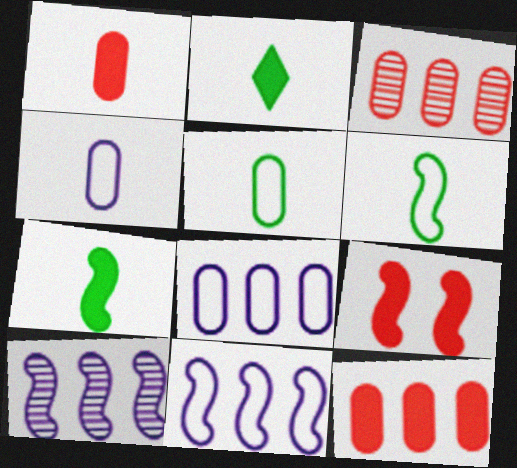[[6, 9, 10]]